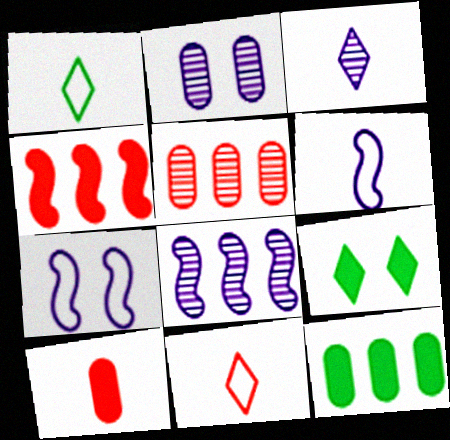[[1, 2, 4], 
[2, 3, 8], 
[5, 6, 9]]